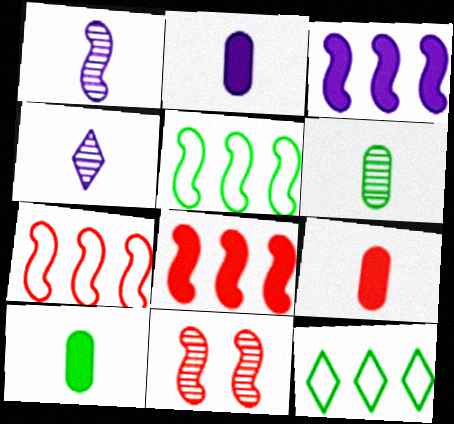[[2, 9, 10], 
[2, 11, 12]]